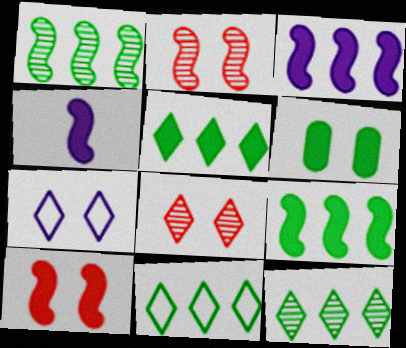[[2, 6, 7], 
[4, 9, 10], 
[5, 11, 12]]